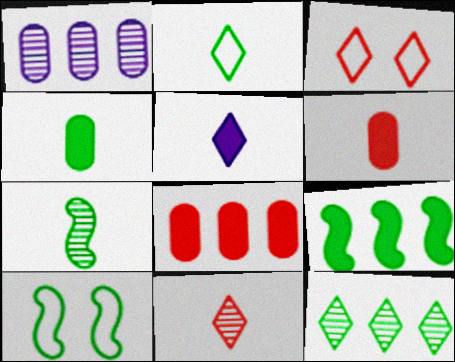[[2, 4, 7], 
[2, 5, 11], 
[3, 5, 12], 
[4, 10, 12], 
[7, 9, 10]]